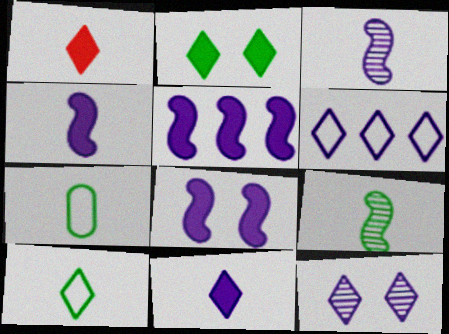[[1, 3, 7], 
[4, 5, 8], 
[6, 11, 12]]